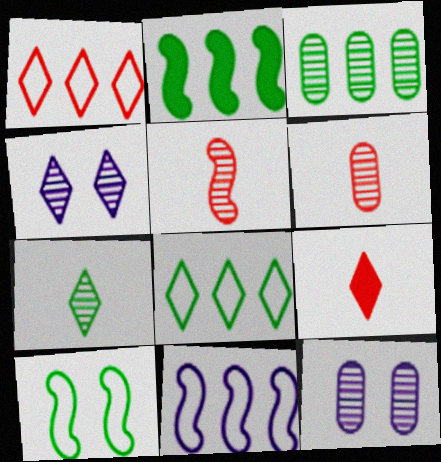[[2, 3, 8], 
[3, 4, 5], 
[3, 6, 12], 
[4, 8, 9]]